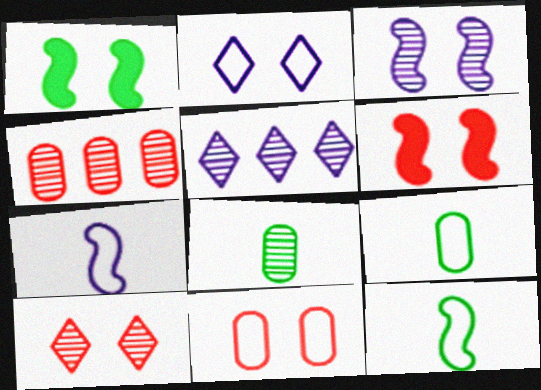[[5, 6, 9], 
[6, 10, 11]]